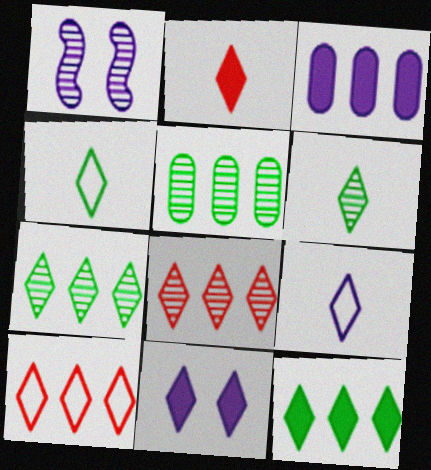[[1, 3, 9], 
[2, 6, 9], 
[2, 11, 12], 
[4, 8, 11], 
[6, 10, 11]]